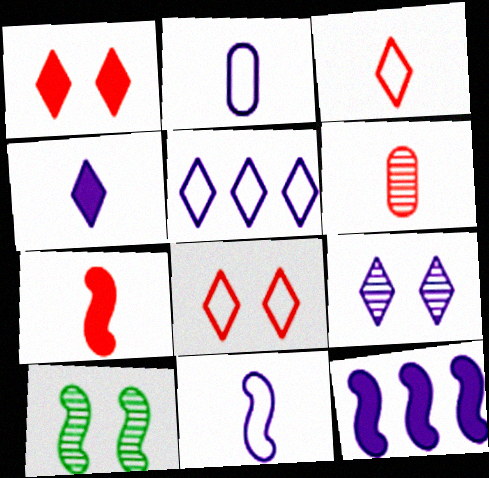[[2, 9, 12], 
[3, 6, 7], 
[4, 5, 9]]